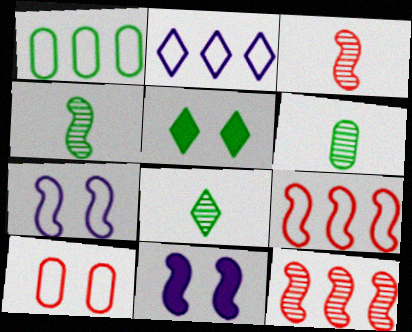[[1, 2, 9], 
[1, 4, 5], 
[4, 6, 8], 
[4, 9, 11]]